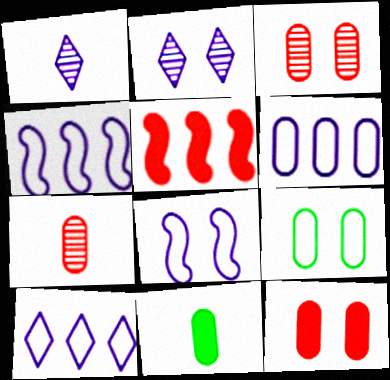[[1, 5, 9], 
[3, 6, 11], 
[4, 6, 10]]